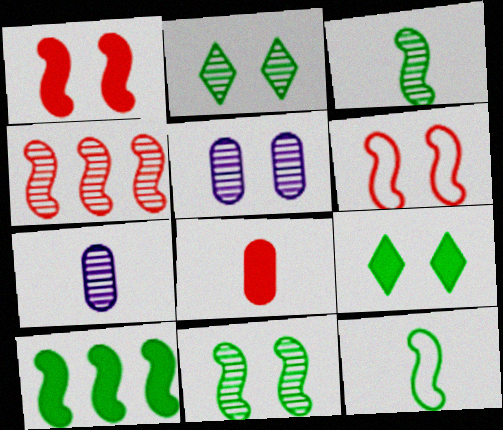[[2, 4, 7], 
[5, 6, 9], 
[10, 11, 12]]